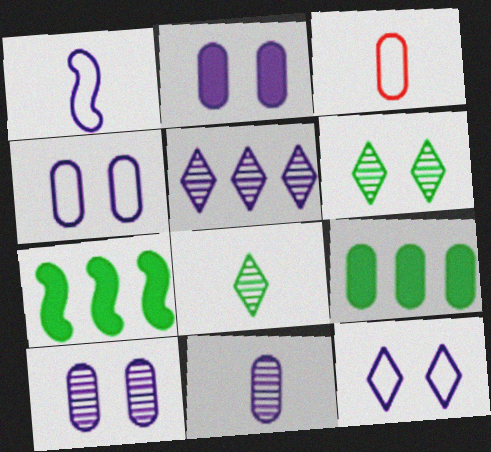[[1, 2, 5], 
[2, 4, 10], 
[3, 9, 10]]